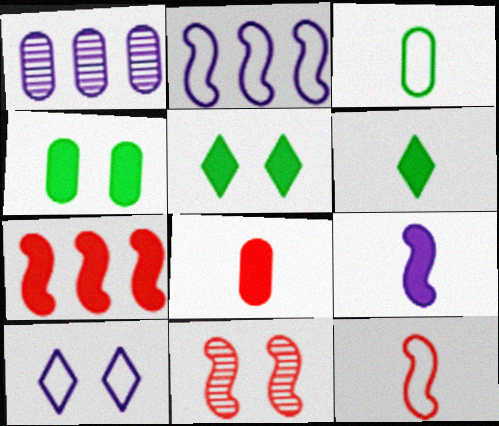[[1, 5, 12], 
[1, 9, 10], 
[4, 10, 11], 
[6, 8, 9], 
[7, 11, 12]]